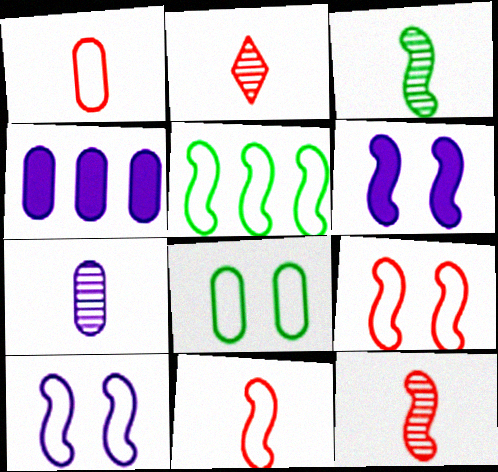[[2, 3, 7], 
[5, 6, 12], 
[5, 10, 11]]